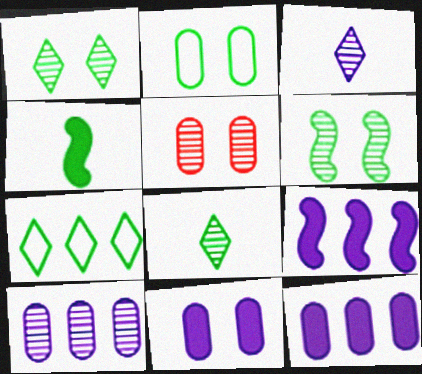[[2, 5, 11]]